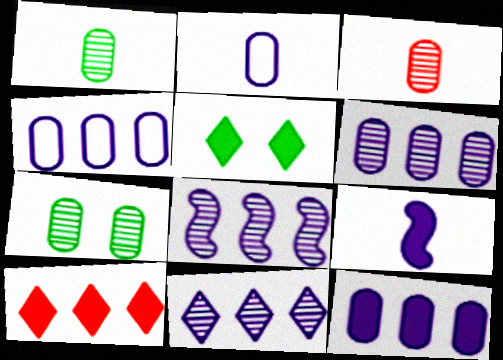[[3, 6, 7], 
[4, 6, 12], 
[6, 8, 11]]